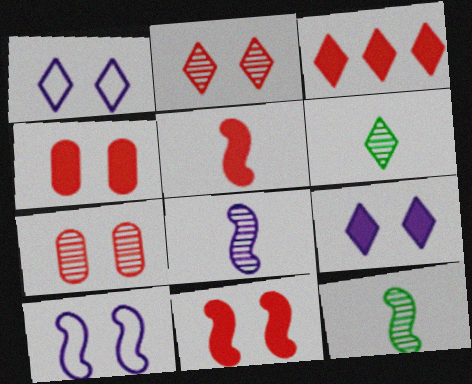[[1, 3, 6], 
[3, 4, 5]]